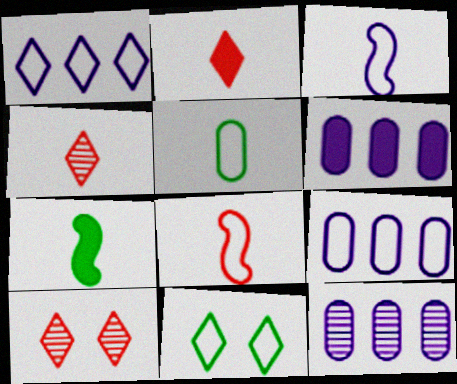[[6, 9, 12], 
[7, 9, 10], 
[8, 9, 11]]